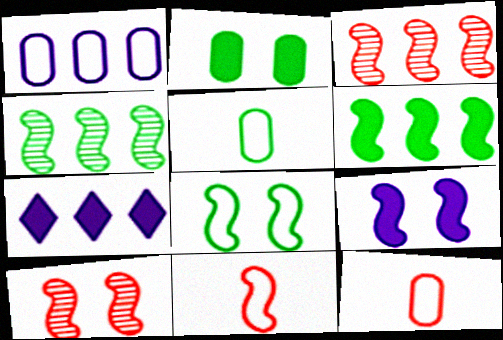[[4, 9, 11], 
[5, 7, 10], 
[8, 9, 10]]